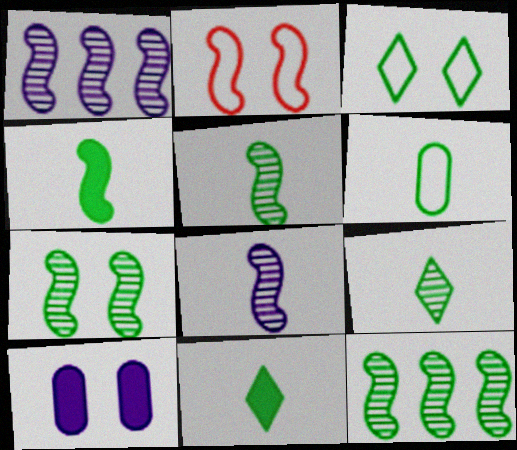[[1, 2, 4], 
[4, 6, 9], 
[5, 6, 11], 
[5, 7, 12]]